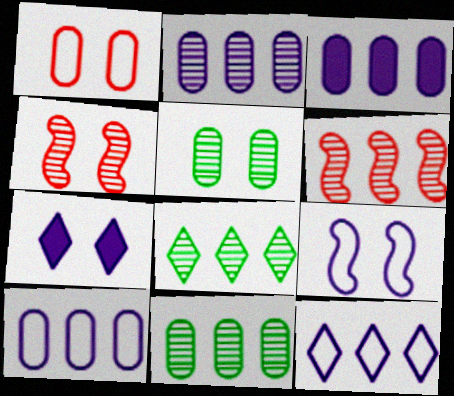[[2, 3, 10], 
[2, 6, 8]]